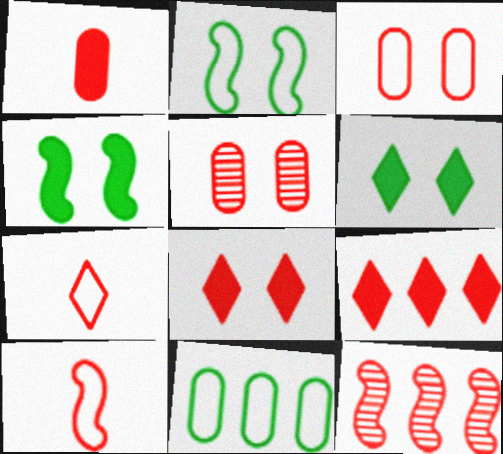[[5, 9, 10]]